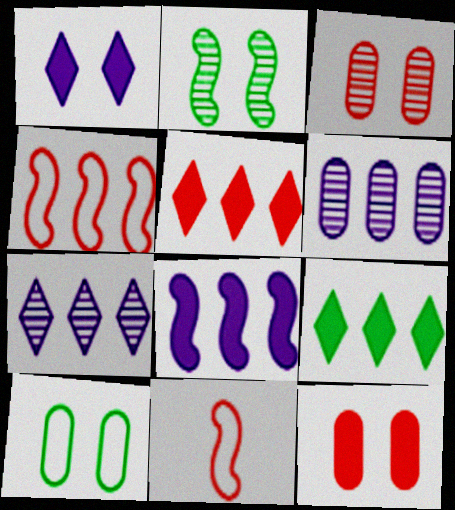[[2, 8, 11], 
[3, 5, 11], 
[4, 6, 9]]